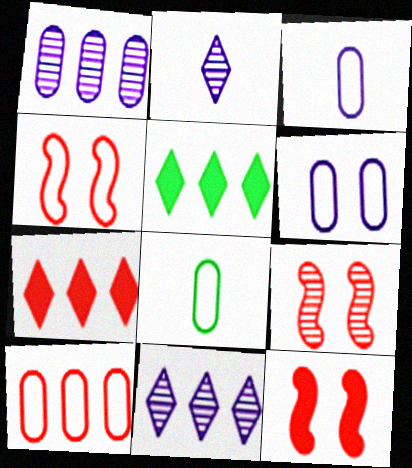[[3, 5, 9], 
[4, 9, 12], 
[6, 8, 10], 
[8, 11, 12]]